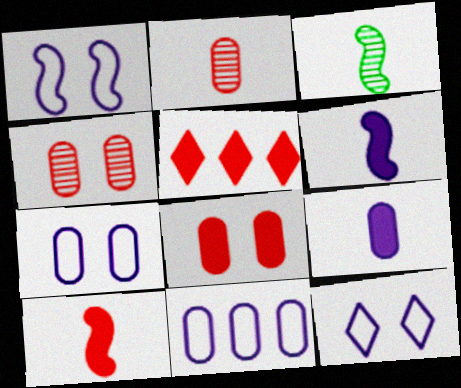[[1, 7, 12], 
[3, 5, 7], 
[5, 8, 10]]